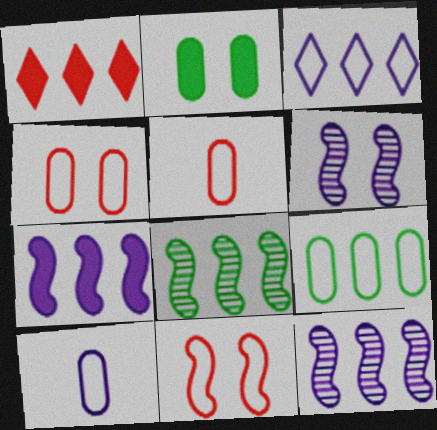[[1, 9, 12], 
[4, 9, 10]]